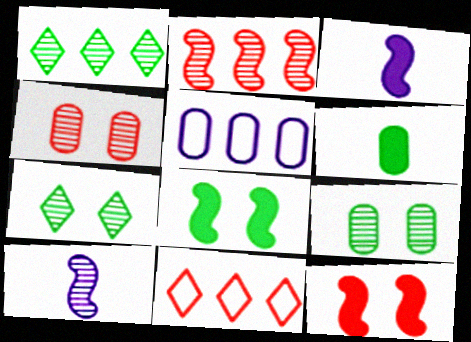[[1, 4, 10], 
[3, 9, 11], 
[4, 5, 6]]